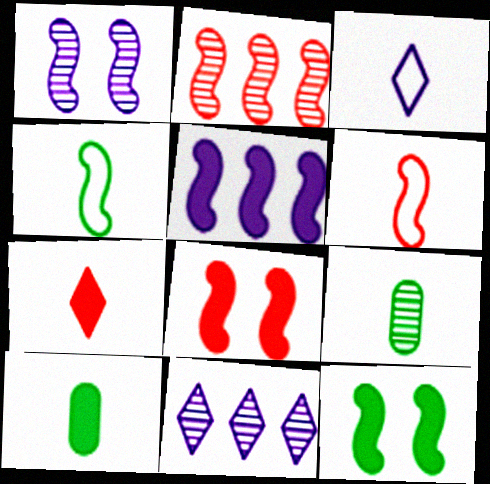[[2, 6, 8]]